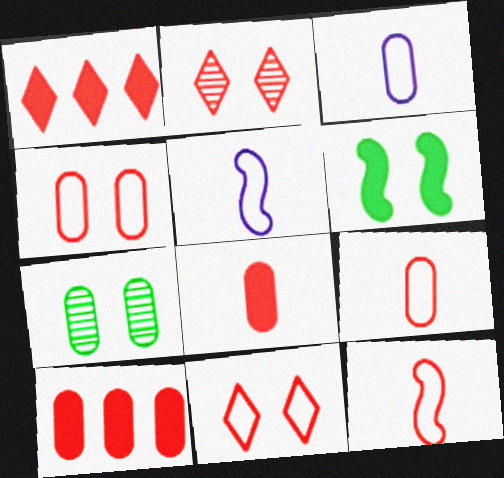[[1, 5, 7], 
[2, 10, 12], 
[3, 7, 10]]